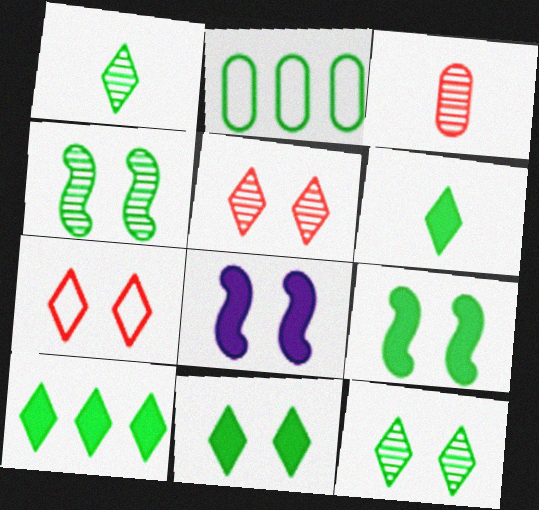[[1, 2, 9], 
[2, 4, 6], 
[6, 10, 11]]